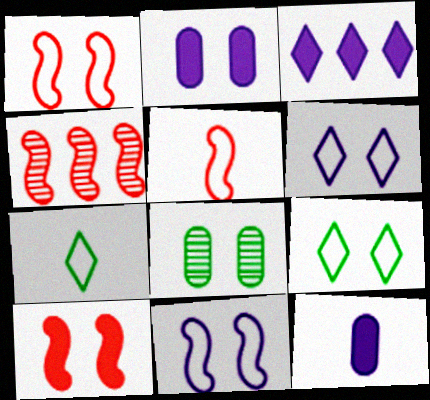[[2, 4, 7], 
[3, 5, 8], 
[4, 5, 10], 
[4, 9, 12], 
[6, 8, 10]]